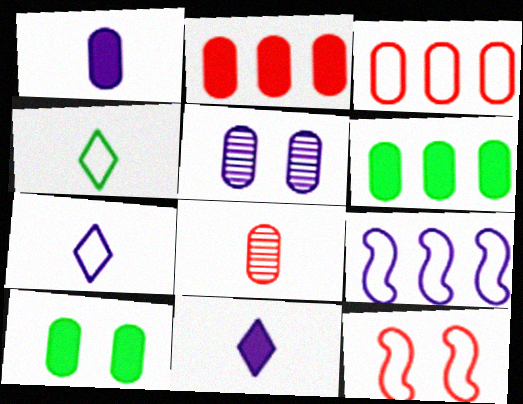[[1, 2, 10], 
[5, 9, 11]]